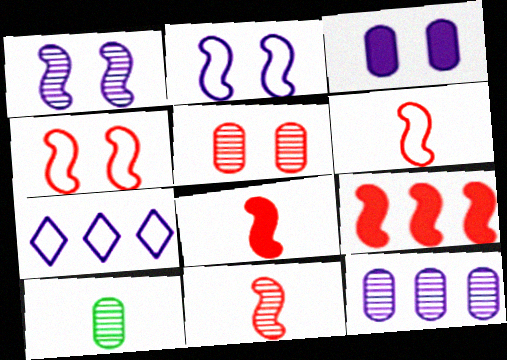[[4, 9, 11], 
[5, 10, 12], 
[6, 8, 11]]